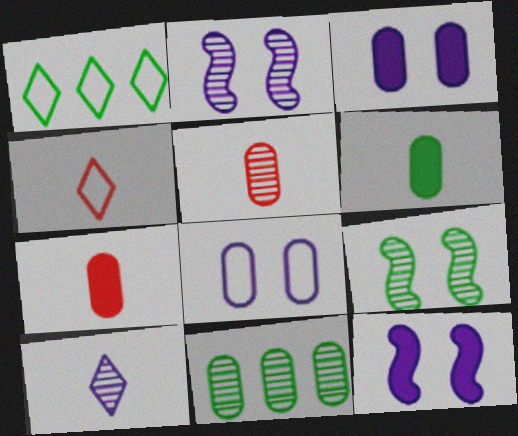[[1, 2, 7], 
[1, 5, 12], 
[1, 6, 9], 
[4, 11, 12], 
[7, 8, 11]]